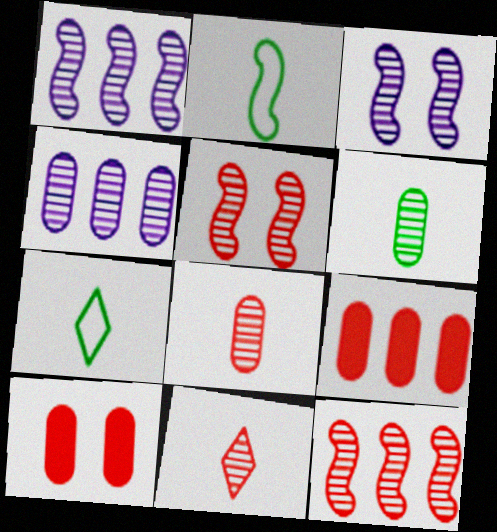[[1, 7, 10], 
[3, 7, 9]]